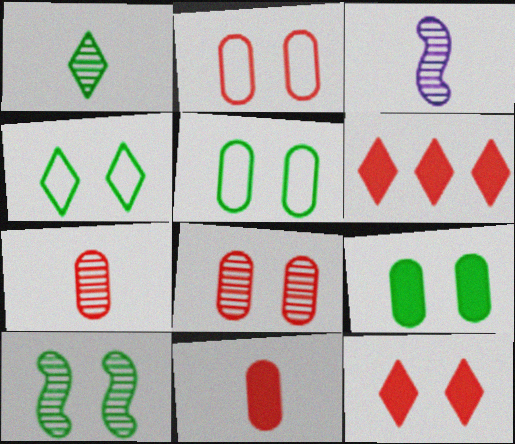[[1, 3, 7], 
[3, 5, 6], 
[4, 9, 10]]